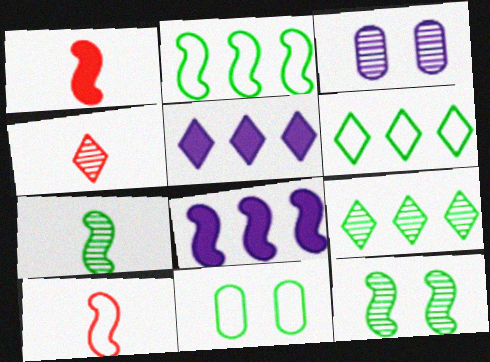[[1, 3, 6], 
[4, 8, 11], 
[8, 10, 12]]